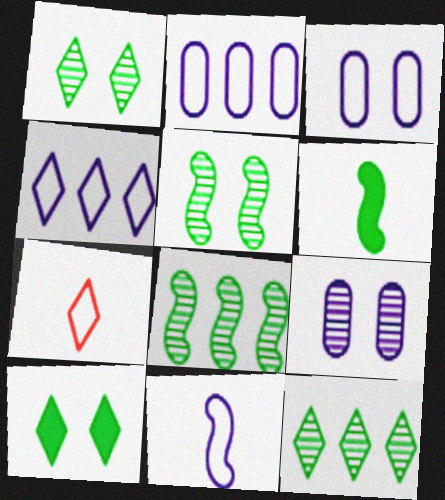[[3, 4, 11]]